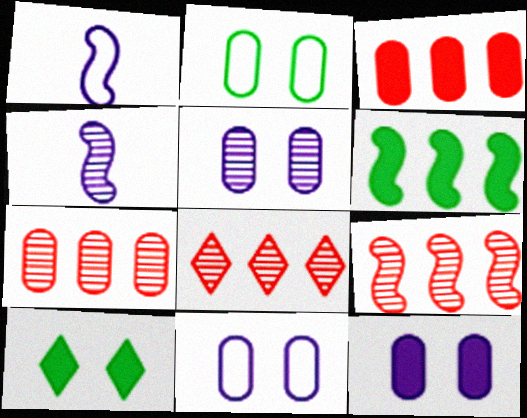[[1, 7, 10], 
[5, 11, 12], 
[7, 8, 9]]